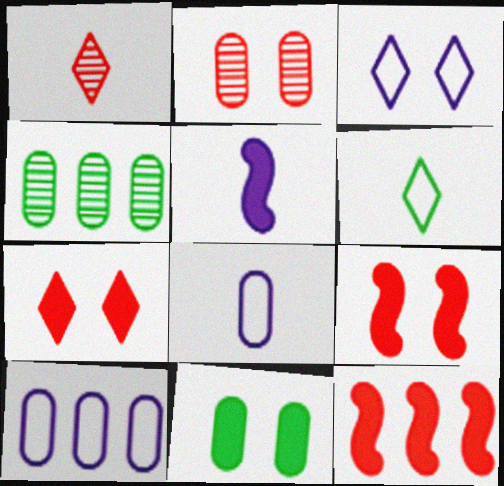[]